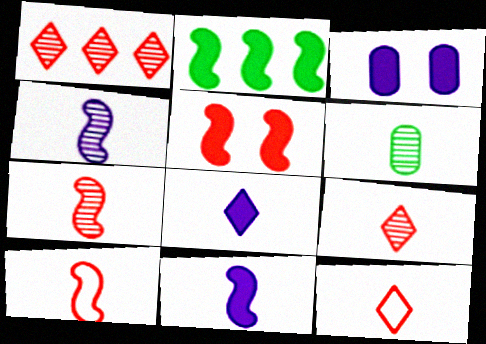[[2, 5, 11], 
[4, 6, 9], 
[6, 8, 10], 
[6, 11, 12]]